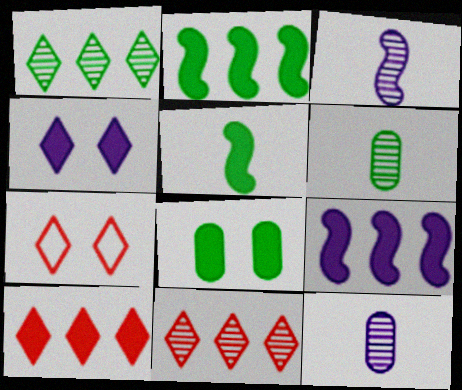[[2, 7, 12], 
[6, 7, 9]]